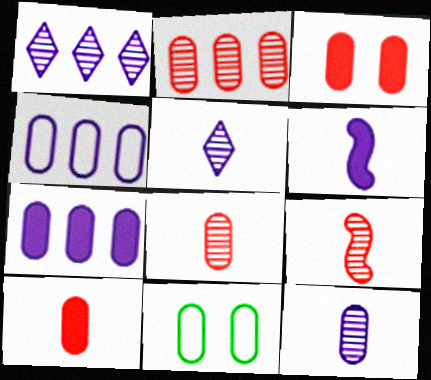[[7, 8, 11]]